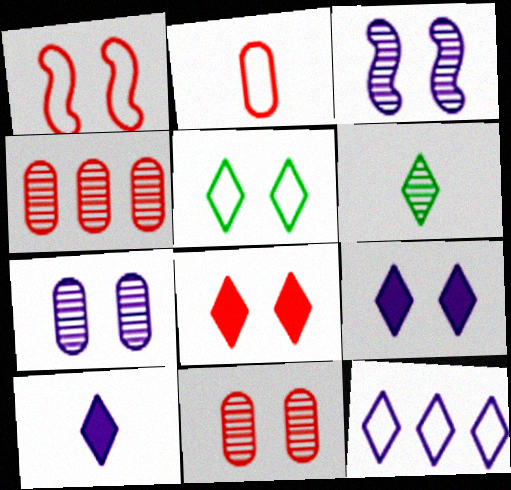[[1, 8, 11], 
[3, 4, 6], 
[6, 8, 12]]